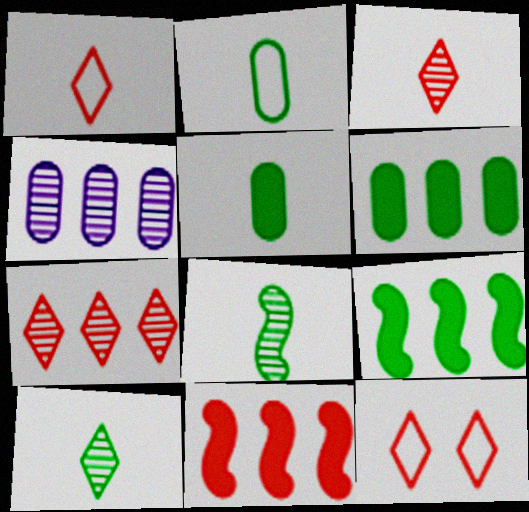[]